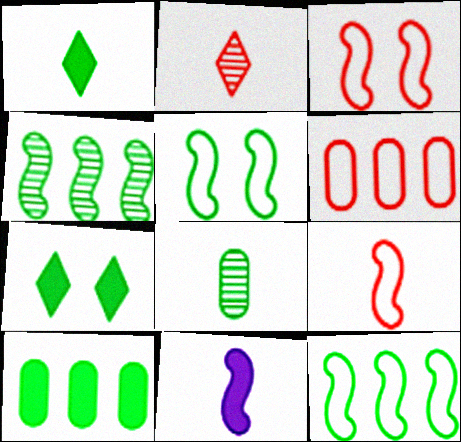[[3, 4, 11], 
[7, 8, 12]]